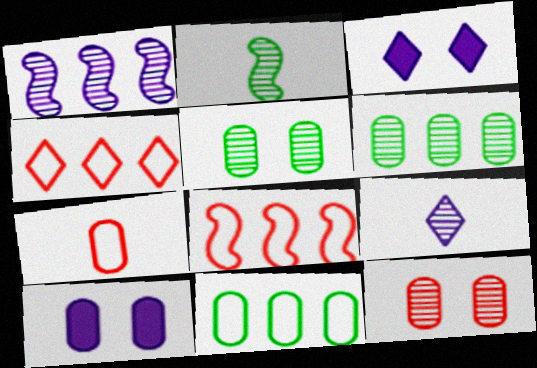[[2, 4, 10], 
[6, 7, 10]]